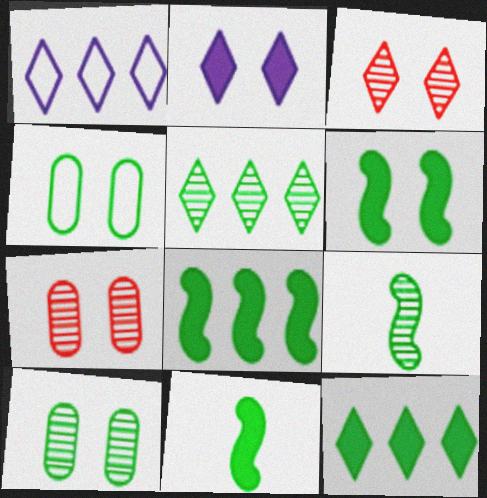[[1, 7, 11], 
[4, 5, 11], 
[4, 9, 12], 
[5, 9, 10], 
[6, 8, 11]]